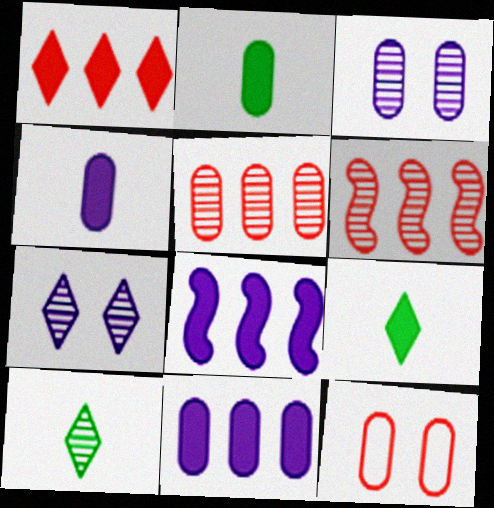[[3, 6, 10], 
[8, 10, 12]]